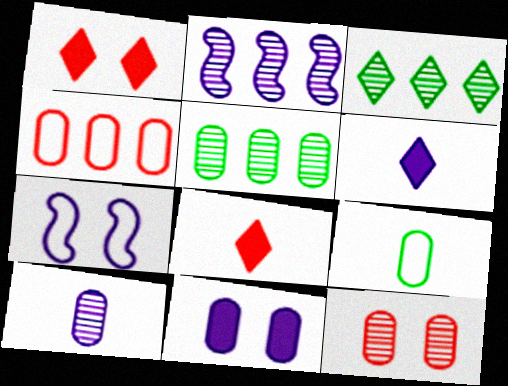[[1, 2, 9], 
[5, 7, 8], 
[5, 10, 12]]